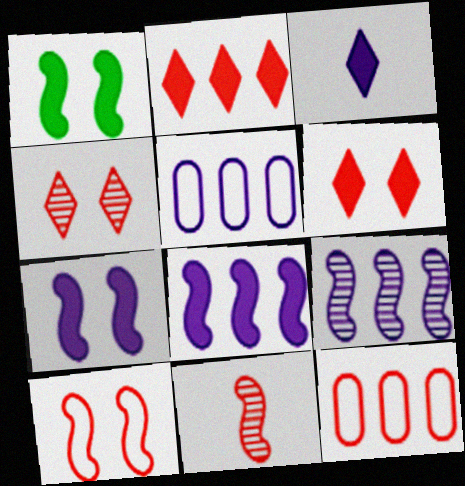[[6, 11, 12]]